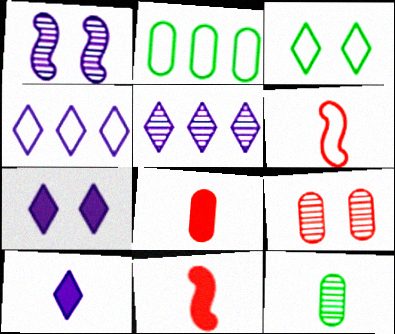[[6, 10, 12]]